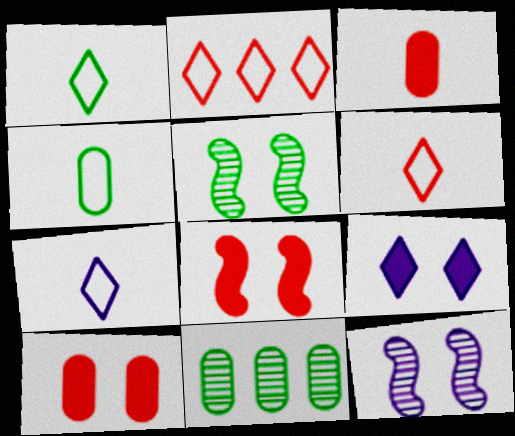[[1, 6, 7], 
[7, 8, 11]]